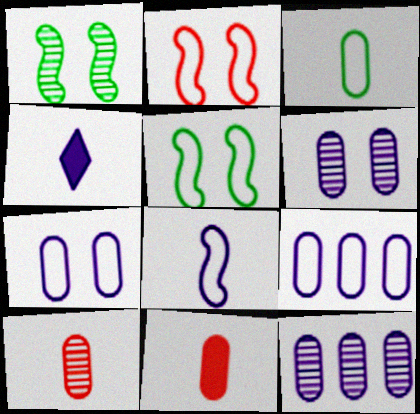[]